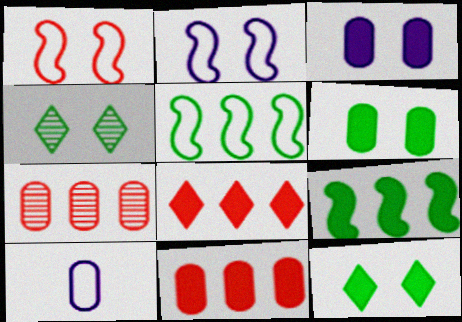[[1, 3, 4], 
[6, 7, 10]]